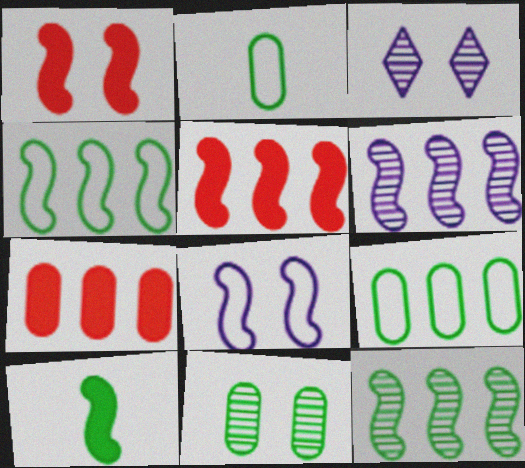[[2, 3, 5], 
[4, 5, 6]]